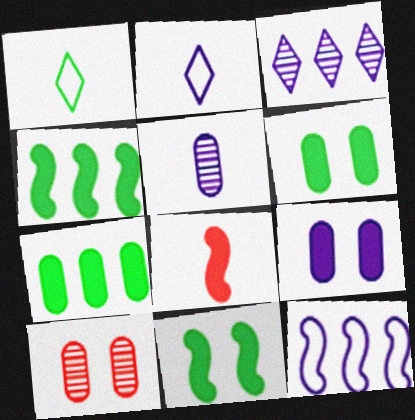[[1, 5, 8], 
[2, 4, 10]]